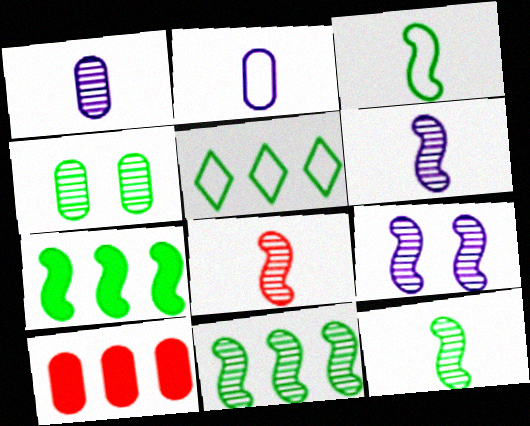[[2, 4, 10], 
[6, 8, 12], 
[8, 9, 11]]